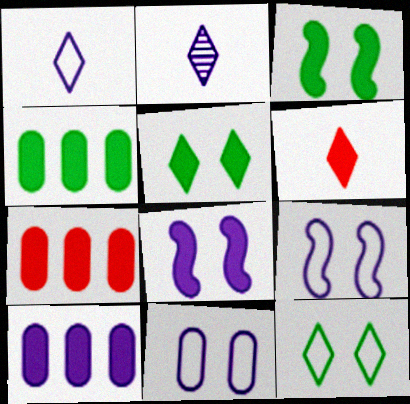[[2, 9, 10], 
[3, 6, 10], 
[4, 6, 8], 
[4, 7, 10]]